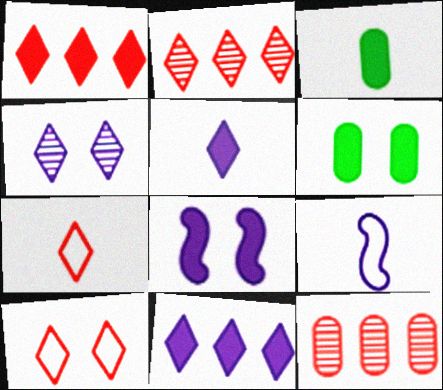[[1, 3, 8], 
[2, 6, 9]]